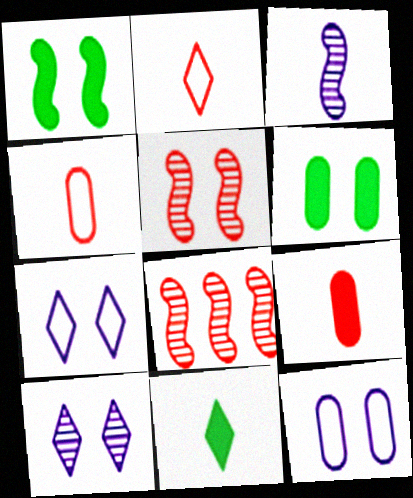[[3, 4, 11], 
[5, 6, 7], 
[8, 11, 12]]